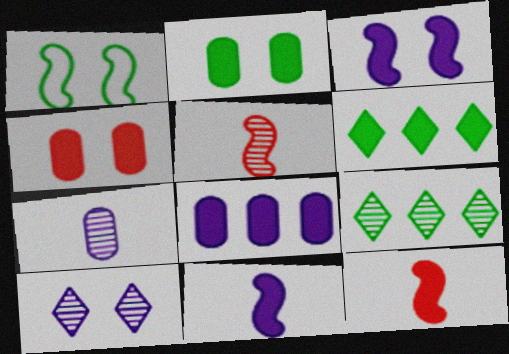[[1, 4, 10], 
[4, 6, 11]]